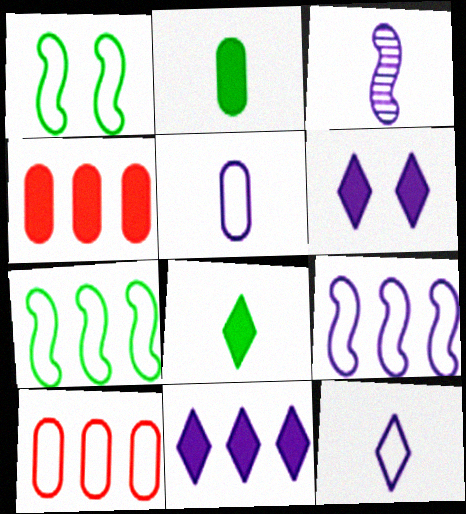[[1, 10, 12]]